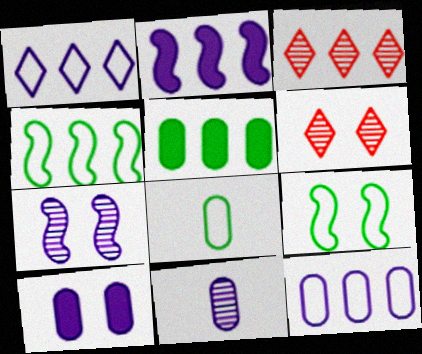[[2, 6, 8], 
[6, 9, 10], 
[10, 11, 12]]